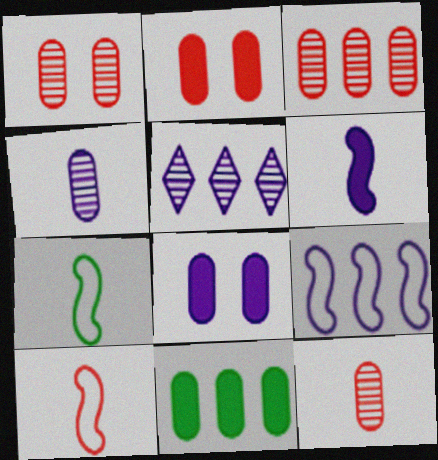[[1, 3, 12], 
[2, 5, 7]]